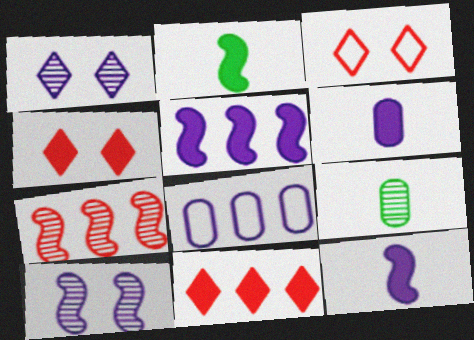[[1, 7, 9], 
[1, 8, 12], 
[3, 5, 9]]